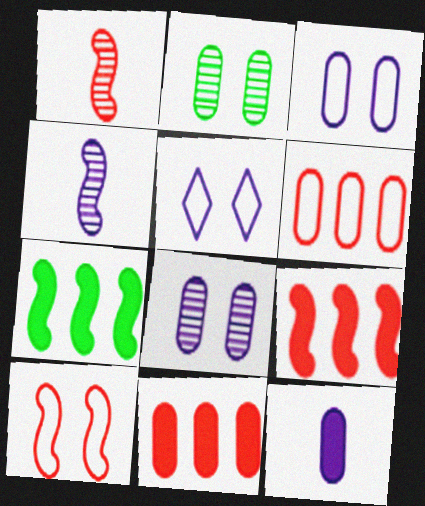[[1, 9, 10], 
[2, 6, 12], 
[4, 7, 10]]